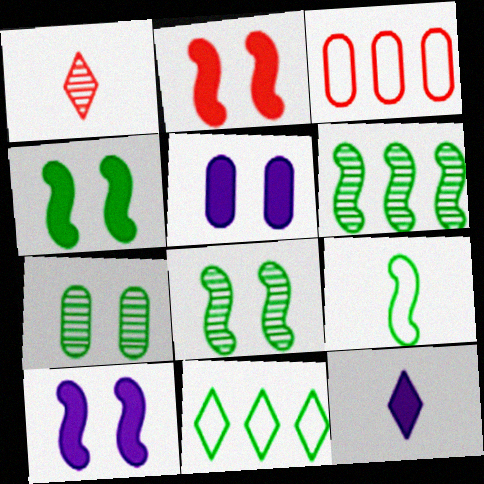[[1, 2, 3], 
[2, 4, 10], 
[3, 8, 12], 
[4, 6, 9]]